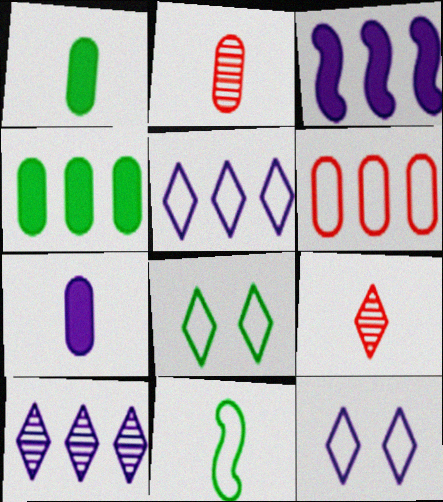[[2, 3, 8], 
[6, 11, 12], 
[7, 9, 11]]